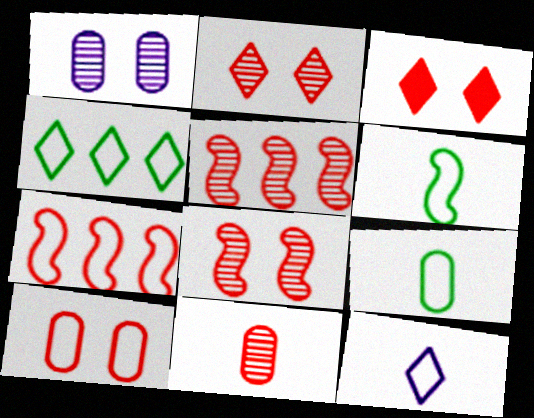[[2, 5, 11], 
[3, 7, 11], 
[3, 8, 10]]